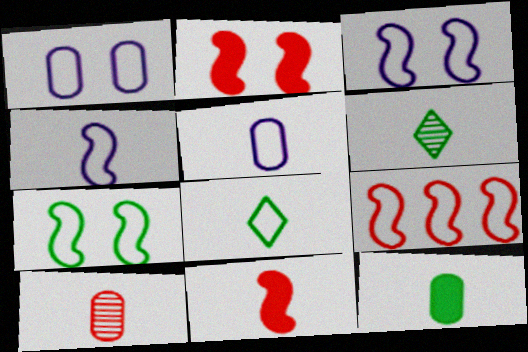[[1, 8, 9], 
[4, 7, 9], 
[5, 6, 11], 
[5, 10, 12]]